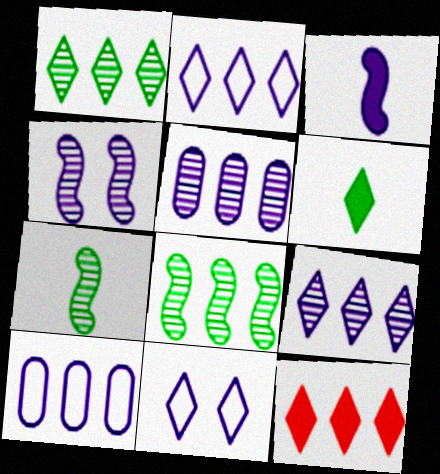[[1, 2, 12], 
[3, 5, 11], 
[8, 10, 12]]